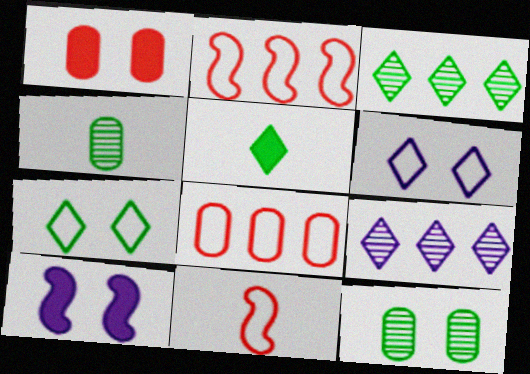[[3, 5, 7]]